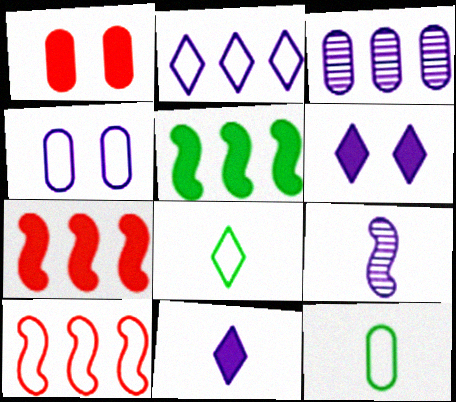[[1, 3, 12], 
[1, 5, 11], 
[4, 8, 10]]